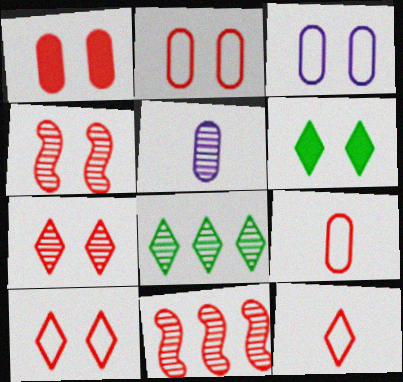[[1, 4, 10], 
[1, 11, 12], 
[3, 4, 6], 
[4, 5, 8]]